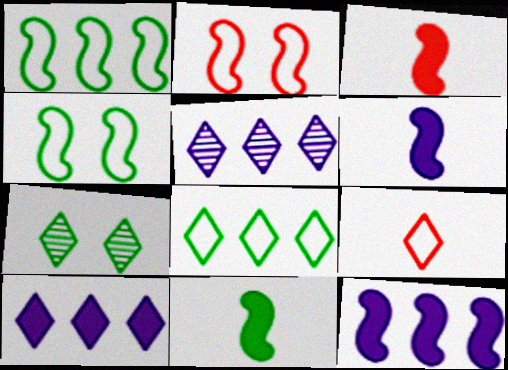[[3, 6, 11], 
[7, 9, 10]]